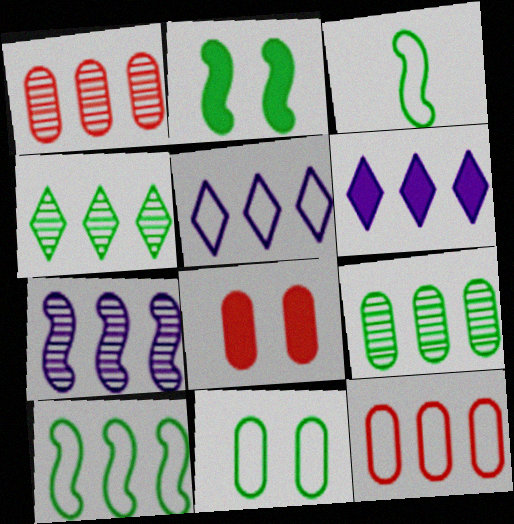[[1, 4, 7], 
[1, 6, 10], 
[5, 10, 12]]